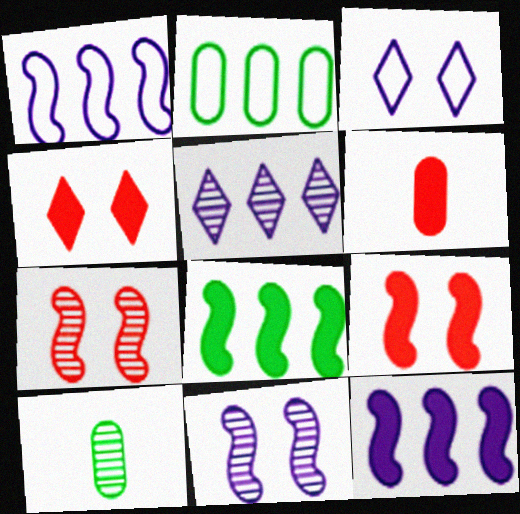[[1, 4, 10], 
[5, 7, 10]]